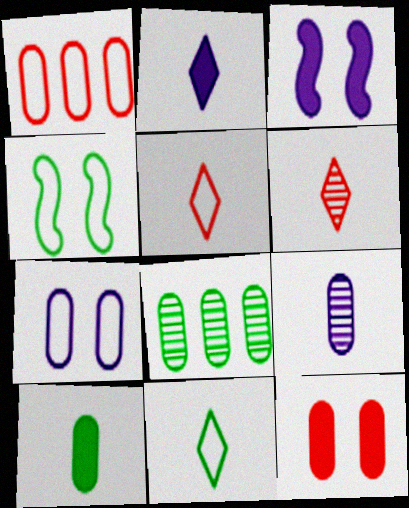[[2, 6, 11], 
[3, 5, 8]]